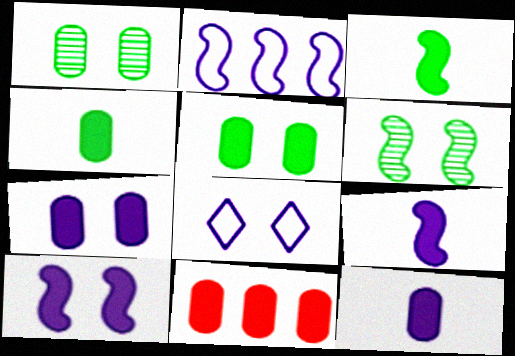[[4, 7, 11], 
[5, 11, 12]]